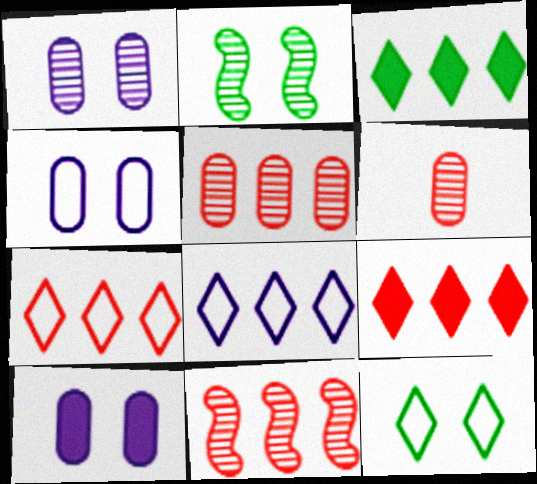[[1, 4, 10]]